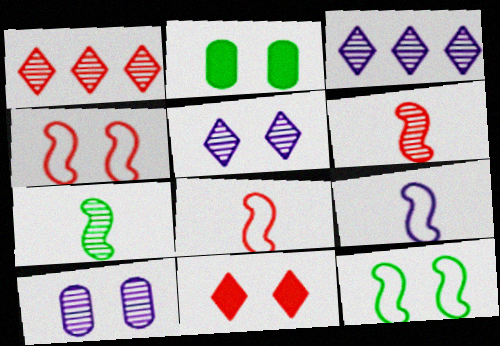[[1, 2, 9], 
[1, 7, 10], 
[2, 3, 8], 
[2, 4, 5], 
[10, 11, 12]]